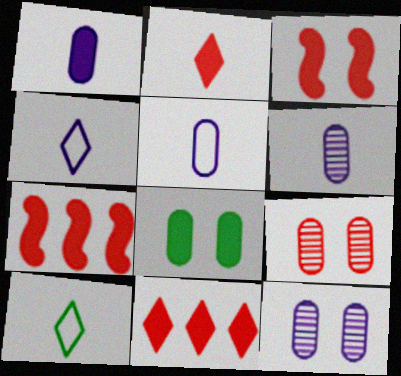[[1, 5, 6], 
[7, 10, 12]]